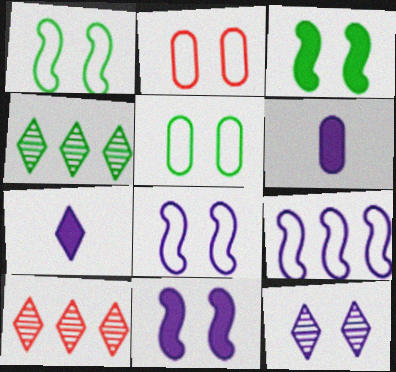[[1, 6, 10], 
[2, 3, 12], 
[6, 9, 12]]